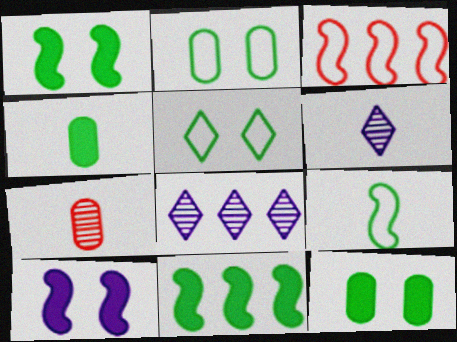[[3, 6, 12]]